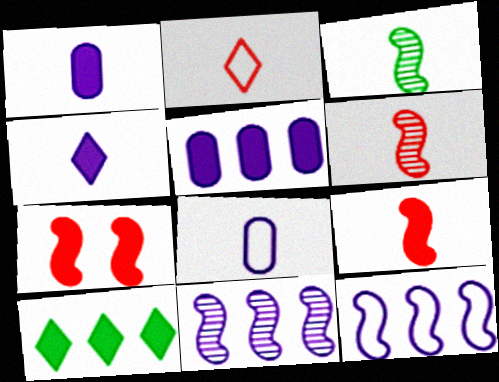[[1, 2, 3], 
[1, 7, 10], 
[3, 7, 12]]